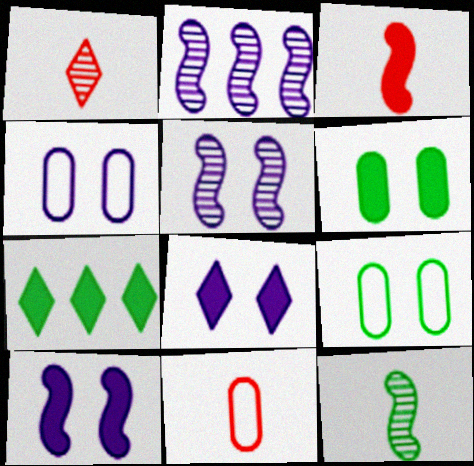[[1, 3, 11], 
[4, 5, 8], 
[5, 7, 11], 
[7, 9, 12]]